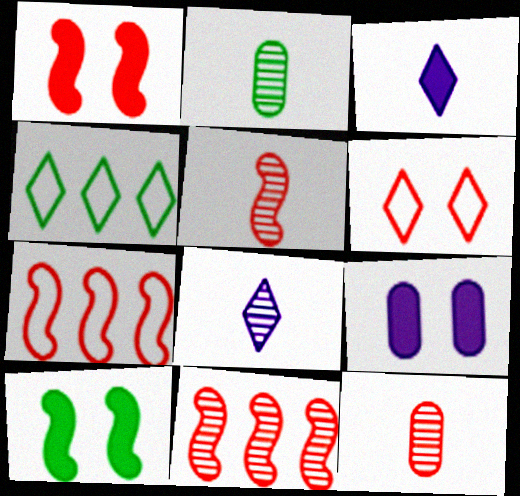[[1, 5, 7], 
[2, 4, 10], 
[2, 5, 8], 
[4, 5, 9]]